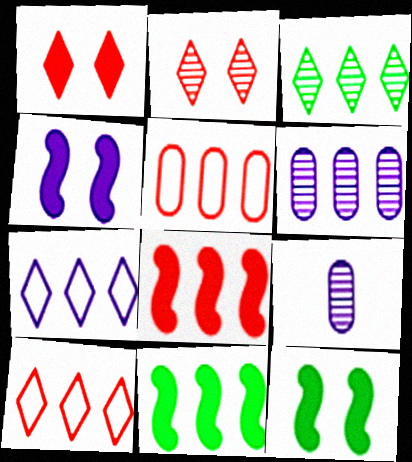[[4, 7, 9], 
[6, 10, 11], 
[9, 10, 12]]